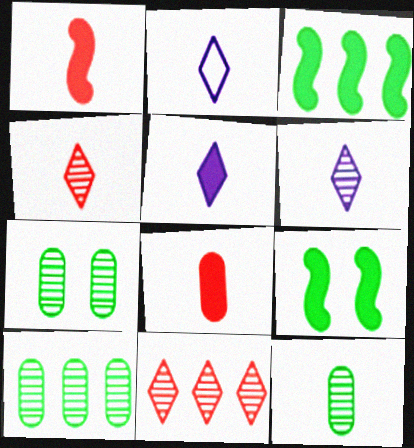[[1, 2, 12], 
[2, 5, 6], 
[7, 10, 12]]